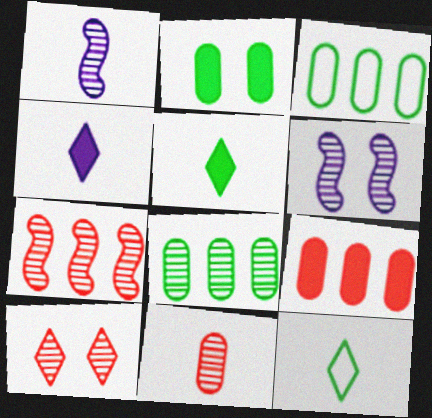[[1, 8, 10], 
[6, 9, 12], 
[7, 10, 11]]